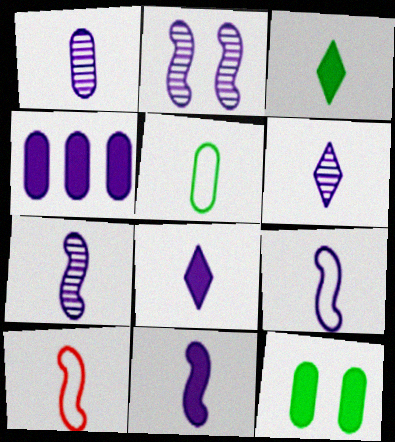[[1, 3, 10], 
[1, 6, 7], 
[1, 8, 9], 
[7, 9, 11]]